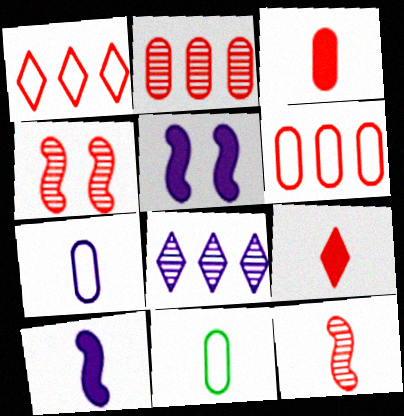[[1, 3, 4], 
[4, 6, 9], 
[5, 7, 8]]